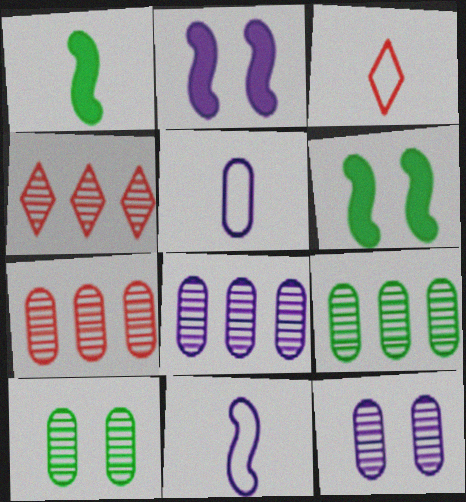[[2, 3, 9], 
[3, 6, 8], 
[4, 5, 6], 
[7, 8, 9]]